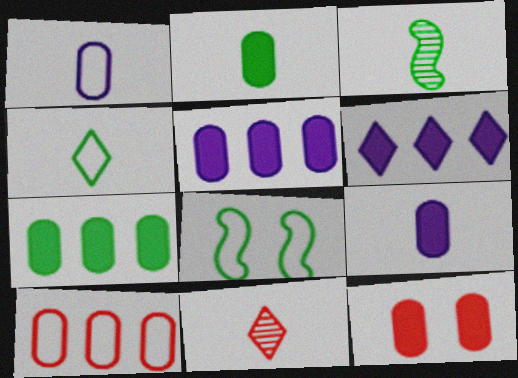[[2, 3, 4], 
[2, 5, 12], 
[5, 8, 11], 
[7, 9, 12]]